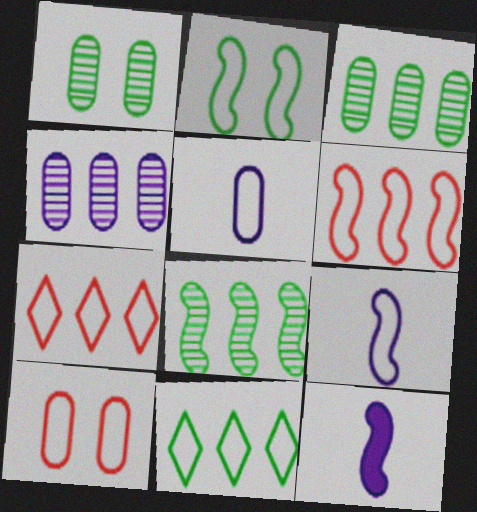[[1, 7, 12], 
[2, 5, 7], 
[2, 6, 9], 
[9, 10, 11]]